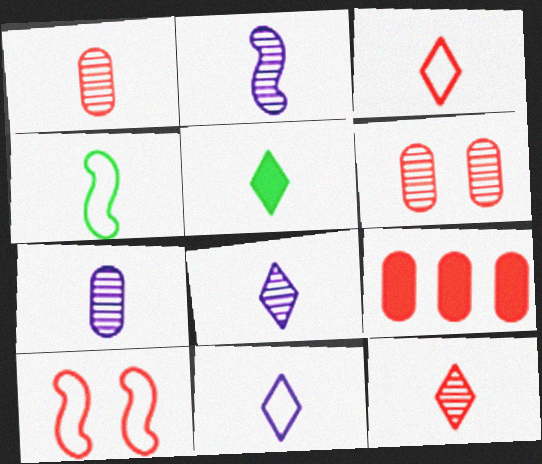[[2, 7, 8], 
[3, 5, 8], 
[5, 11, 12], 
[9, 10, 12]]